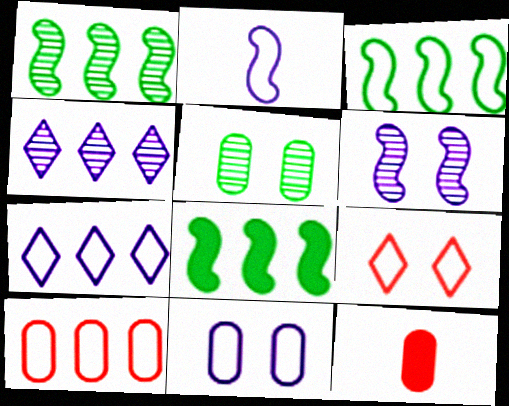[[1, 3, 8], 
[2, 7, 11], 
[3, 7, 10], 
[4, 8, 10]]